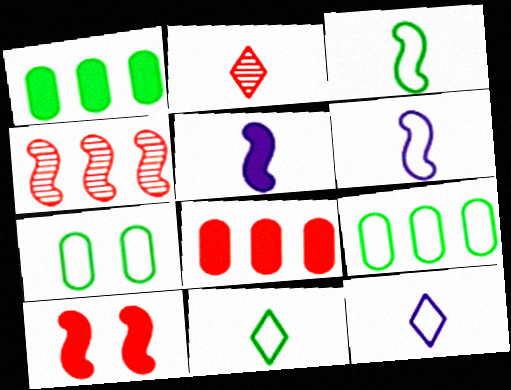[]